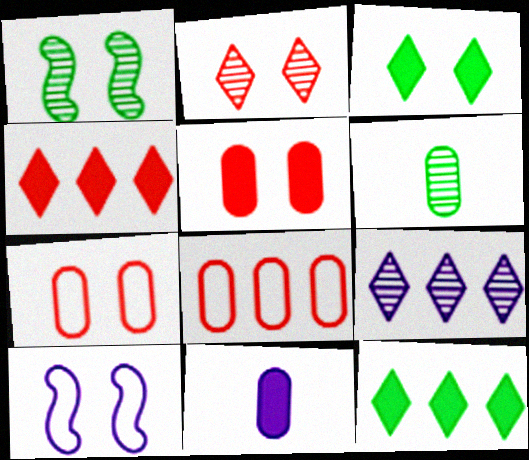[[4, 6, 10], 
[9, 10, 11]]